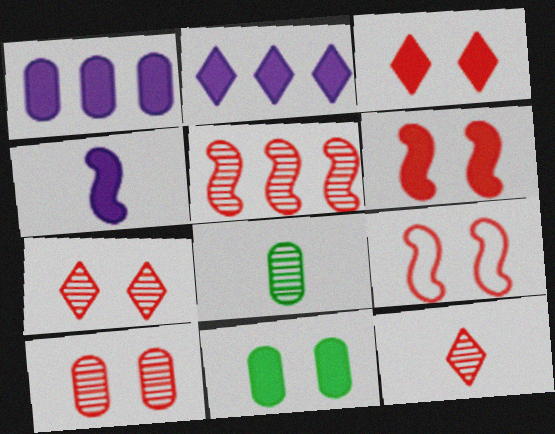[[2, 8, 9], 
[3, 9, 10], 
[5, 10, 12]]